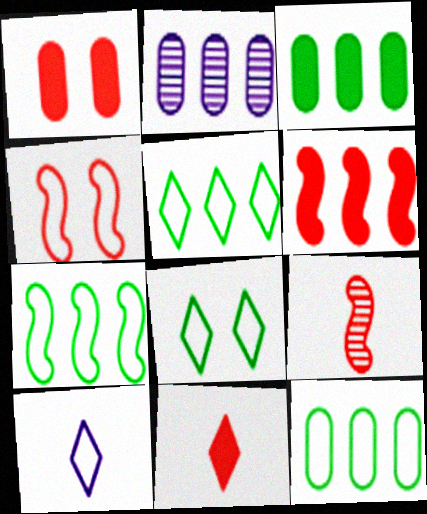[[1, 6, 11], 
[2, 5, 6], 
[4, 6, 9], 
[4, 10, 12], 
[5, 7, 12]]